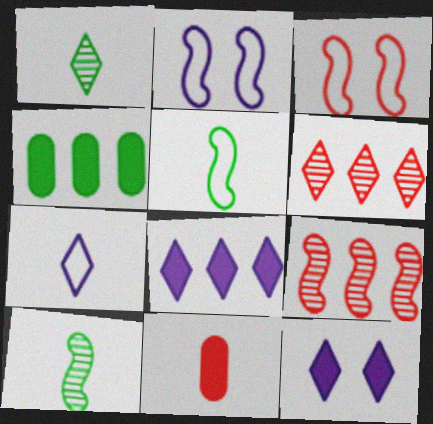[[3, 6, 11], 
[7, 10, 11]]